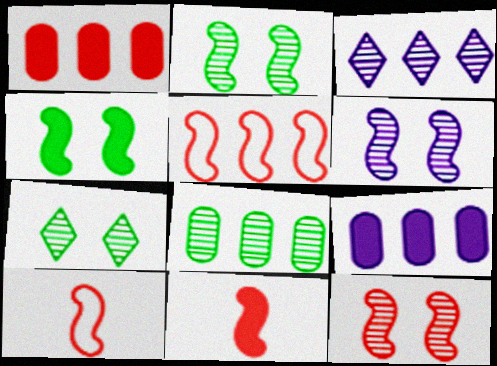[[2, 6, 12], 
[5, 11, 12], 
[7, 9, 10]]